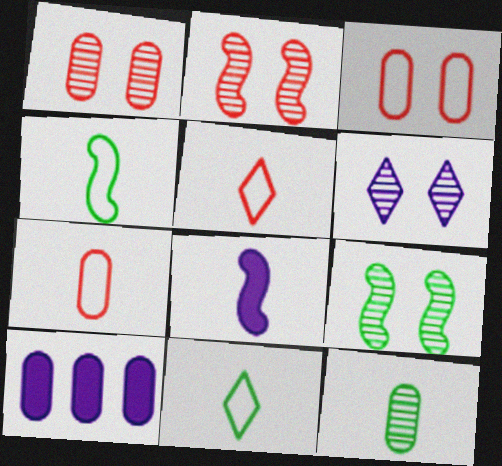[[1, 6, 9], 
[2, 10, 11], 
[3, 10, 12], 
[5, 8, 12], 
[5, 9, 10]]